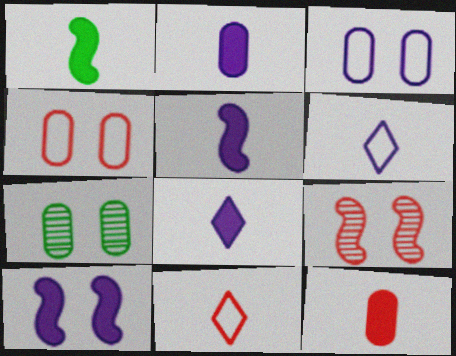[[1, 8, 12], 
[2, 5, 8]]